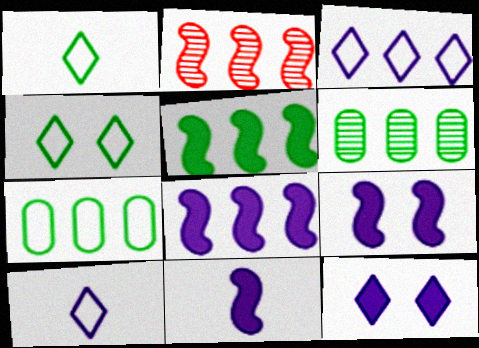[[8, 9, 11]]